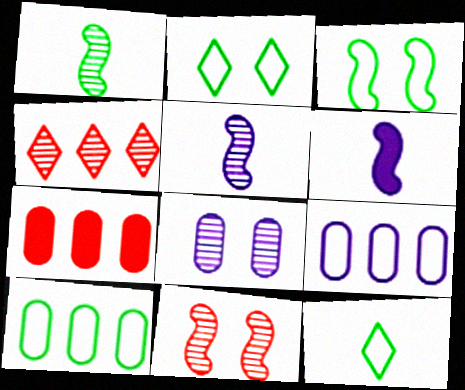[[1, 4, 8], 
[2, 5, 7], 
[3, 10, 12]]